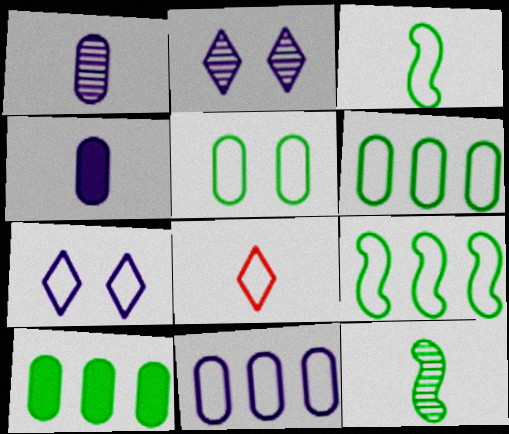[[4, 8, 12]]